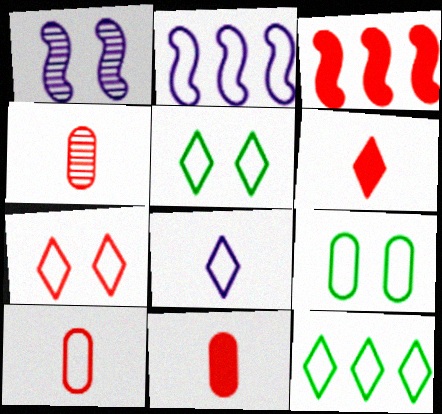[[1, 11, 12], 
[2, 5, 10], 
[3, 4, 7], 
[4, 10, 11], 
[7, 8, 12]]